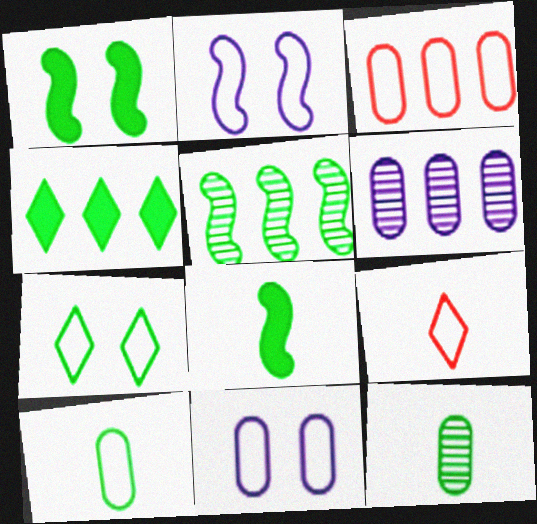[[1, 6, 9], 
[3, 10, 11]]